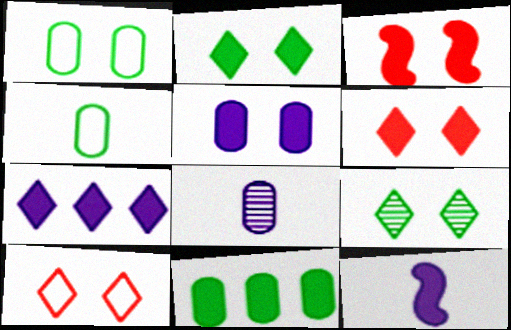[[2, 3, 5], 
[5, 7, 12], 
[6, 11, 12]]